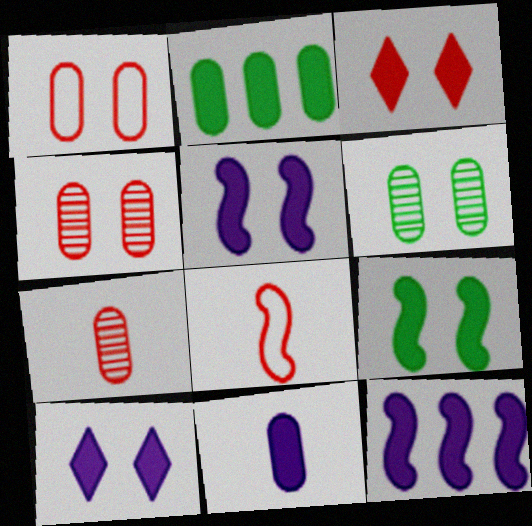[[10, 11, 12]]